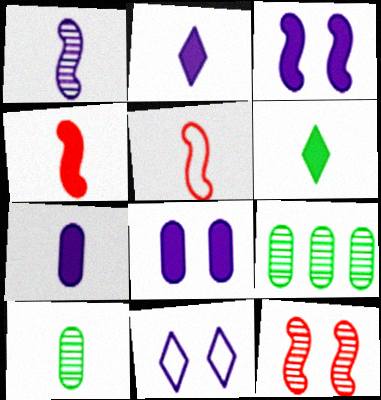[[2, 5, 10], 
[4, 6, 7], 
[4, 9, 11]]